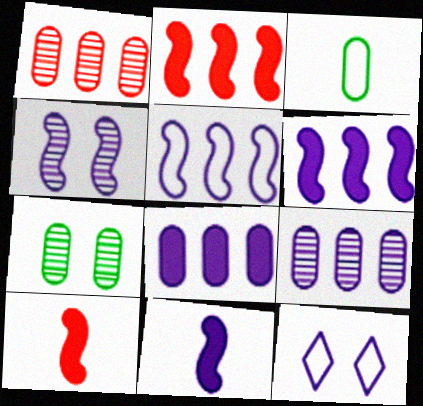[[4, 5, 11], 
[9, 11, 12]]